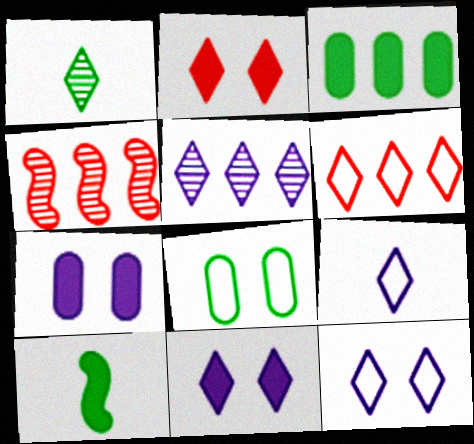[[1, 6, 11], 
[5, 9, 11]]